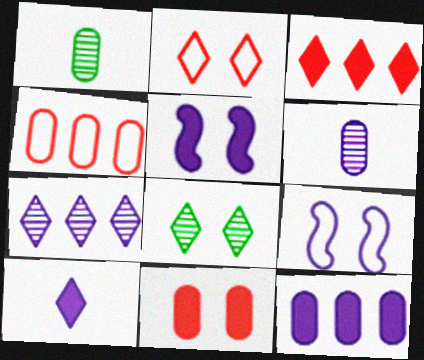[[1, 3, 9], 
[5, 10, 12], 
[8, 9, 11]]